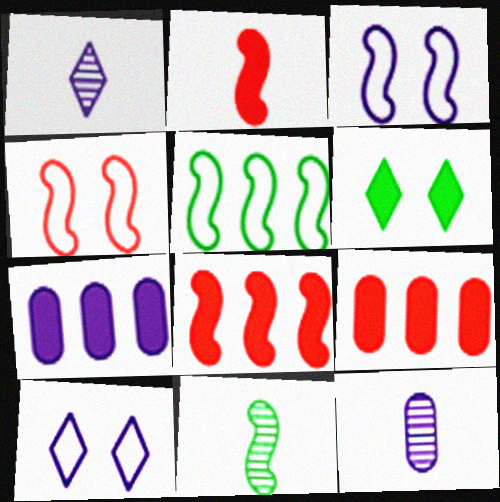[[1, 3, 7], 
[2, 6, 7], 
[3, 8, 11], 
[9, 10, 11]]